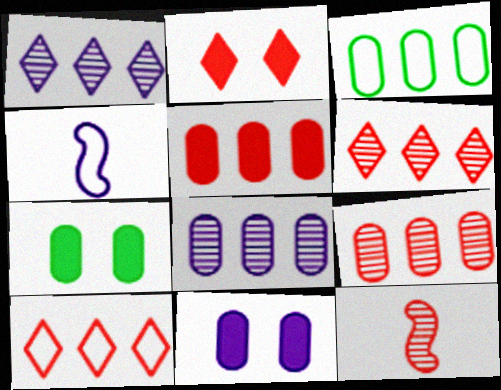[[1, 4, 11], 
[3, 5, 8], 
[4, 6, 7]]